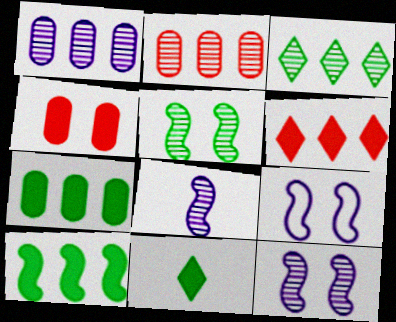[[2, 9, 11]]